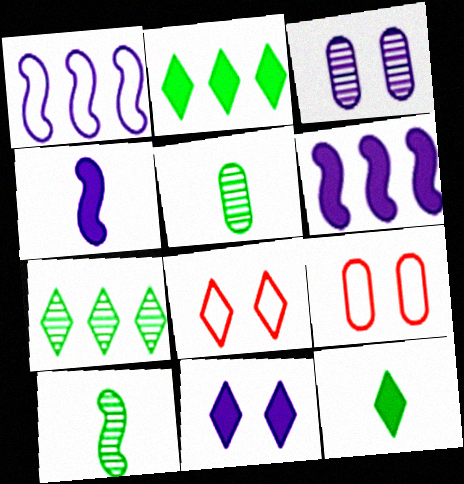[[4, 7, 9], 
[5, 6, 8]]